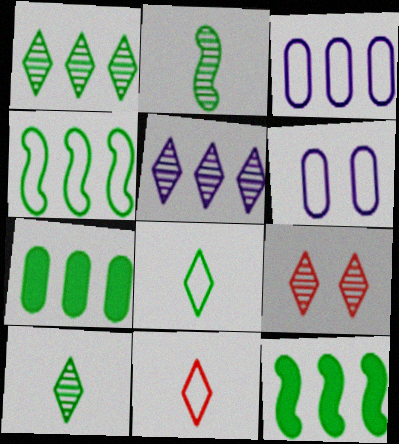[[1, 4, 7], 
[4, 6, 11], 
[5, 9, 10]]